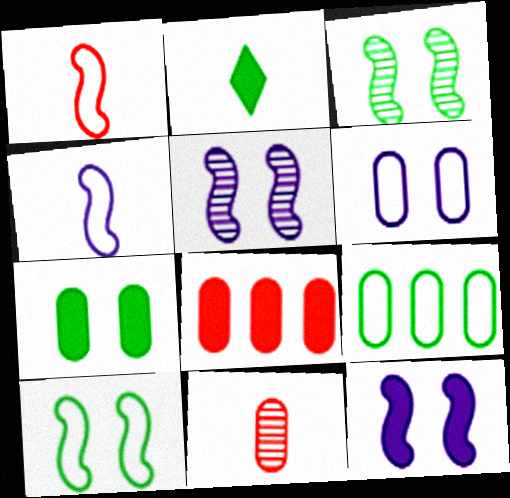[[2, 3, 9], 
[2, 4, 11], 
[2, 8, 12]]